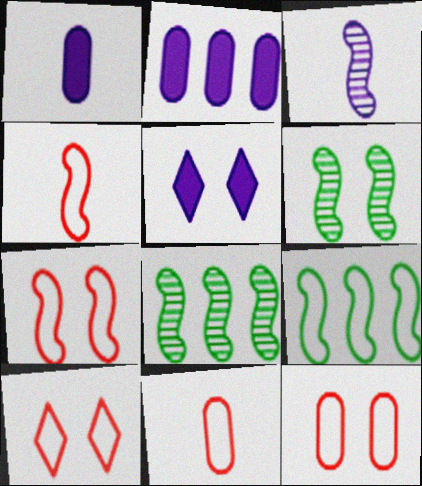[[1, 8, 10], 
[5, 6, 12], 
[5, 8, 11], 
[7, 10, 12]]